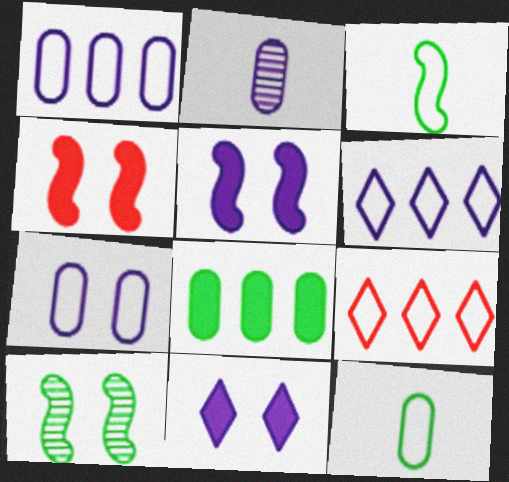[[2, 5, 6], 
[3, 7, 9]]